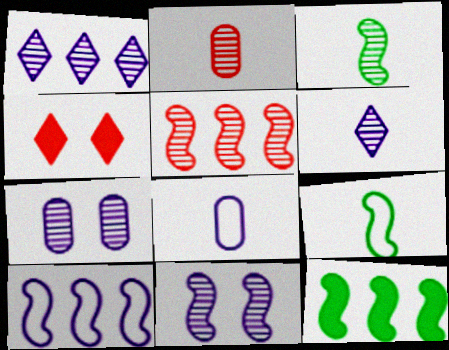[[2, 3, 6], 
[3, 5, 11], 
[5, 10, 12]]